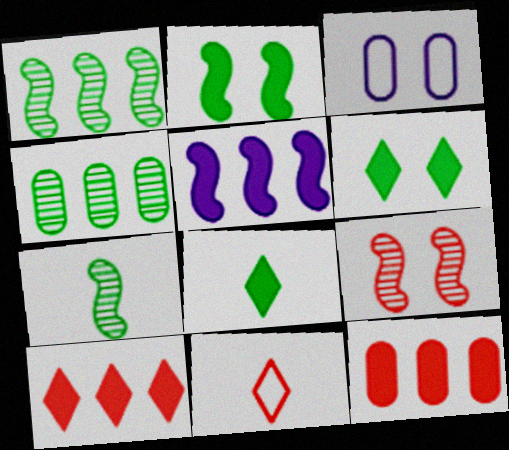[[3, 6, 9], 
[3, 7, 10], 
[9, 11, 12]]